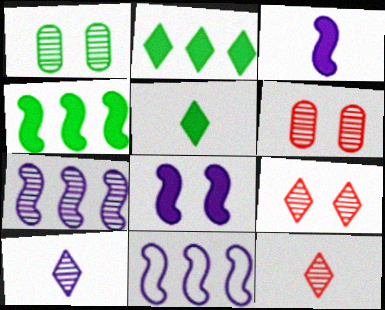[[1, 7, 12], 
[5, 6, 11]]